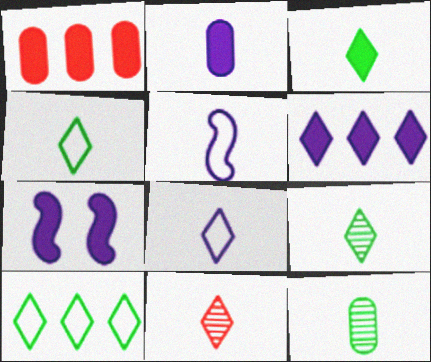[[1, 3, 7], 
[2, 6, 7], 
[3, 4, 9], 
[3, 8, 11]]